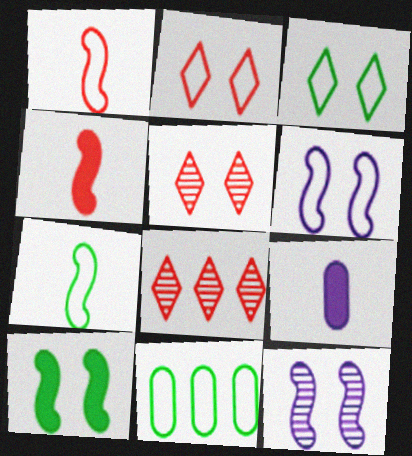[[3, 7, 11]]